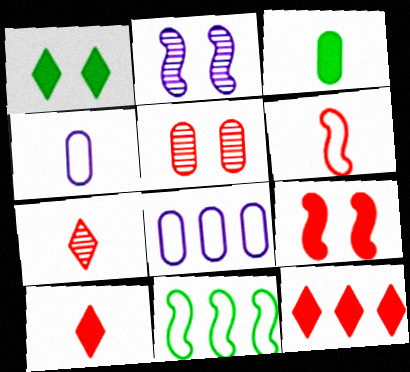[[3, 5, 8], 
[5, 6, 12]]